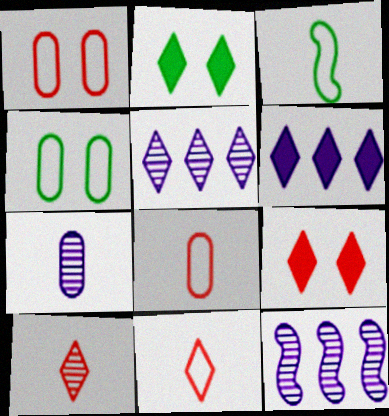[[2, 5, 11], 
[2, 8, 12]]